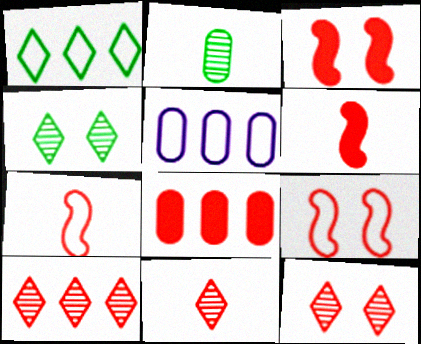[[4, 5, 6], 
[7, 8, 12], 
[8, 9, 11], 
[10, 11, 12]]